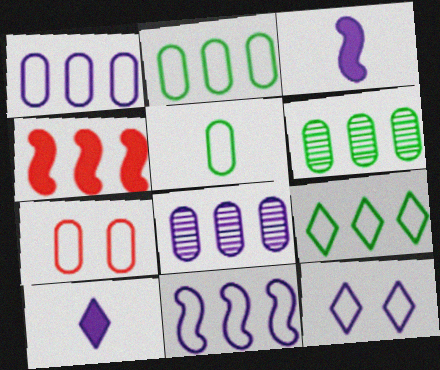[[1, 5, 7], 
[3, 8, 12], 
[4, 8, 9]]